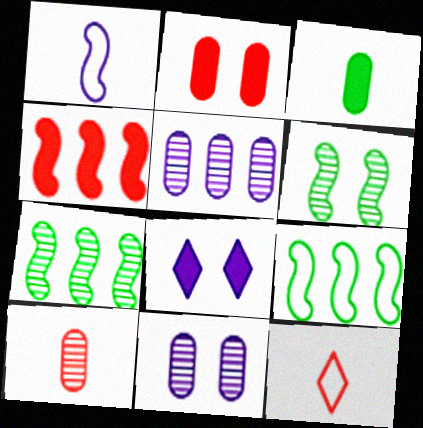[[1, 4, 6], 
[1, 5, 8], 
[3, 4, 8], 
[8, 9, 10]]